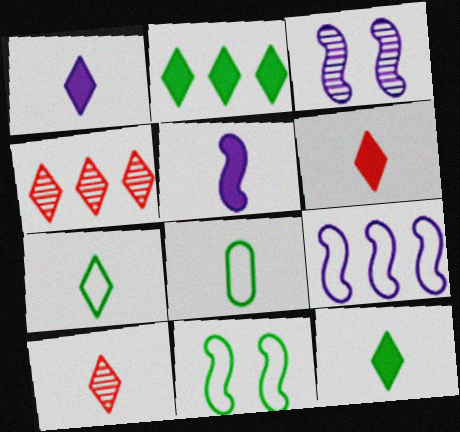[[1, 6, 12], 
[1, 7, 10], 
[3, 5, 9], 
[5, 8, 10]]